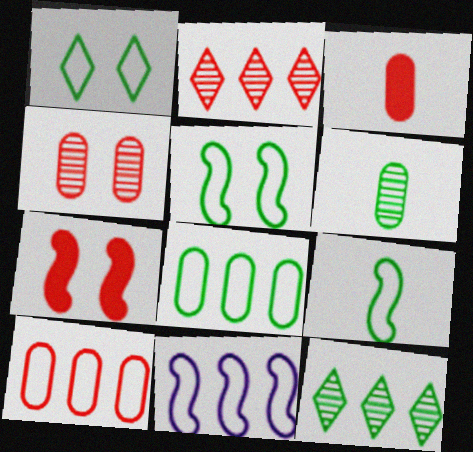[[1, 8, 9], 
[3, 4, 10]]